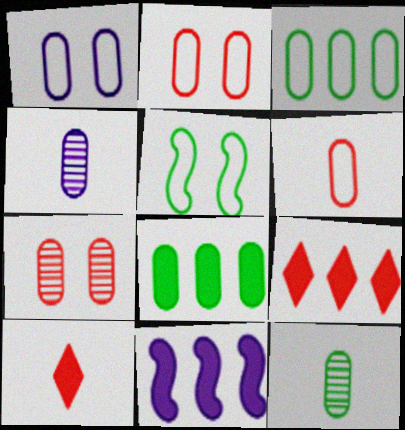[[1, 3, 6], 
[2, 4, 8], 
[4, 5, 9], 
[8, 9, 11]]